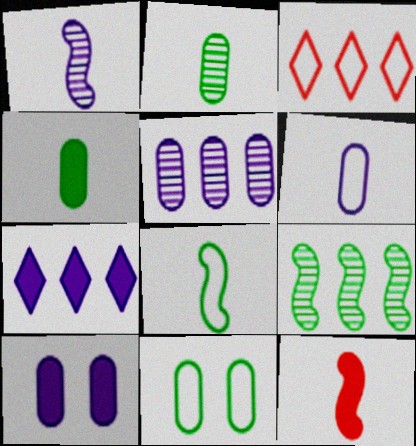[[1, 8, 12], 
[5, 6, 10]]